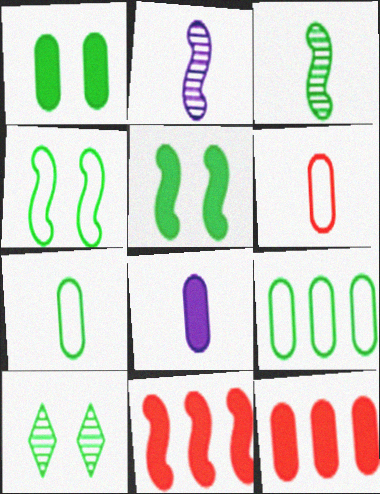[[1, 4, 10], 
[1, 8, 12], 
[2, 4, 11]]